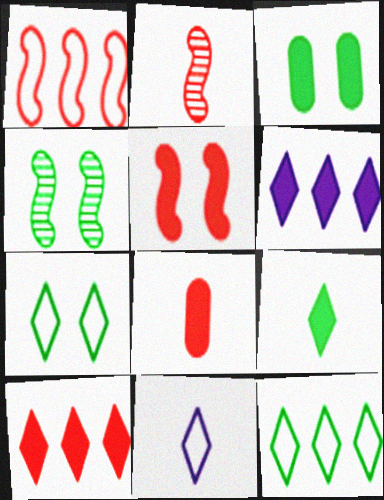[[1, 2, 5], 
[3, 4, 7], 
[5, 8, 10]]